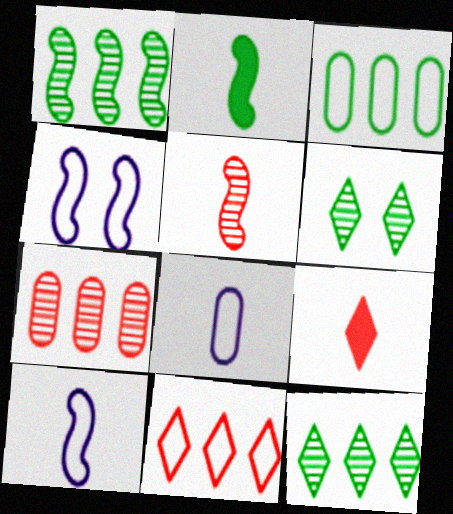[[2, 3, 6], 
[2, 5, 10]]